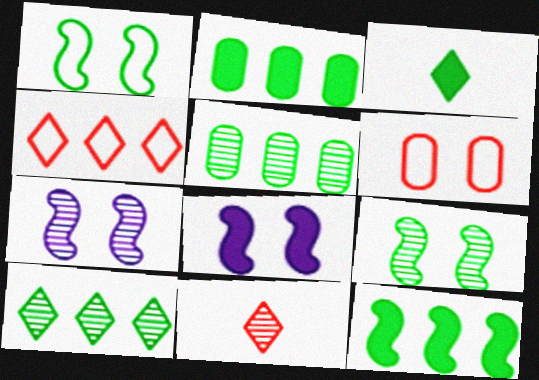[[1, 3, 5], 
[5, 7, 11]]